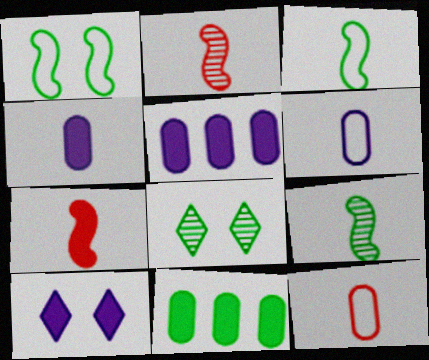[[3, 8, 11], 
[7, 10, 11]]